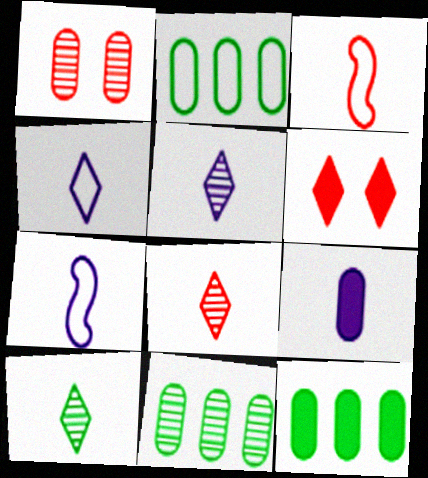[[1, 2, 9], 
[2, 11, 12], 
[3, 9, 10], 
[5, 7, 9], 
[5, 8, 10], 
[6, 7, 11]]